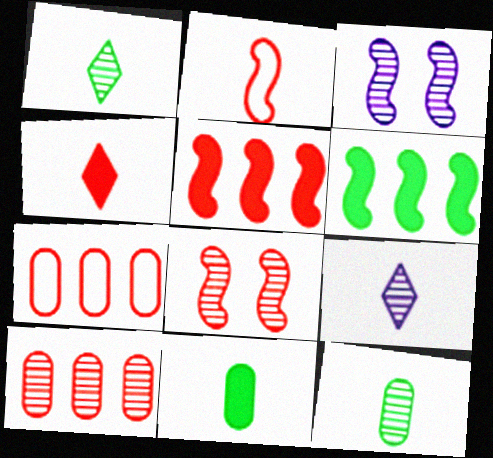[[1, 3, 10], 
[2, 3, 6], 
[2, 5, 8], 
[2, 9, 11], 
[4, 7, 8]]